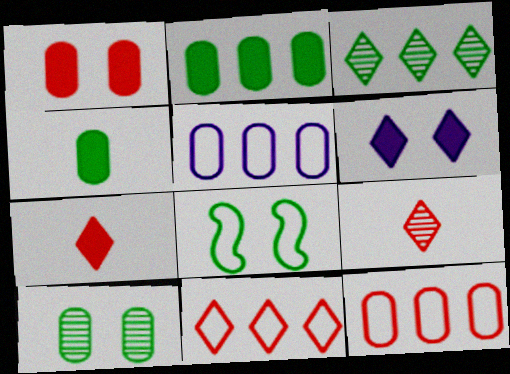[[3, 4, 8]]